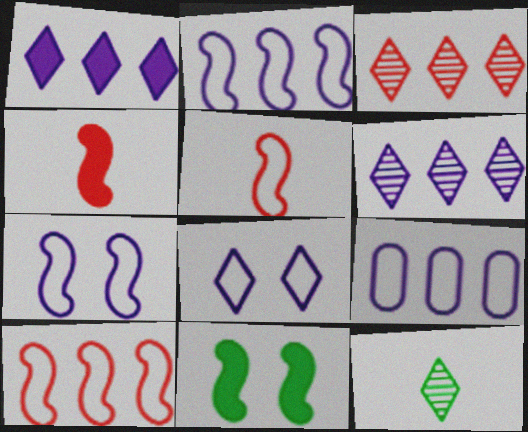[]